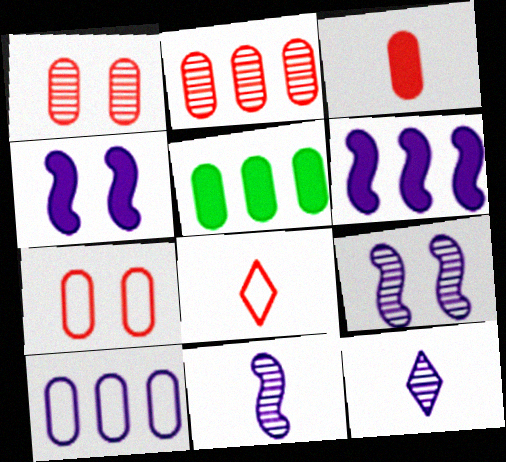[[2, 3, 7], 
[2, 5, 10], 
[4, 10, 12], 
[5, 8, 9]]